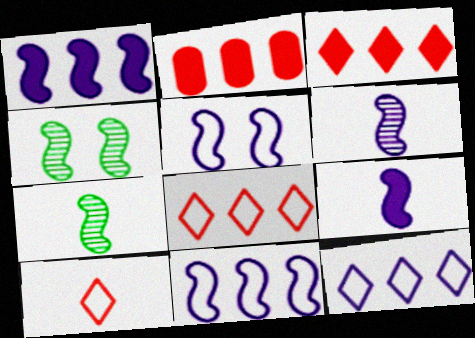[[1, 5, 6]]